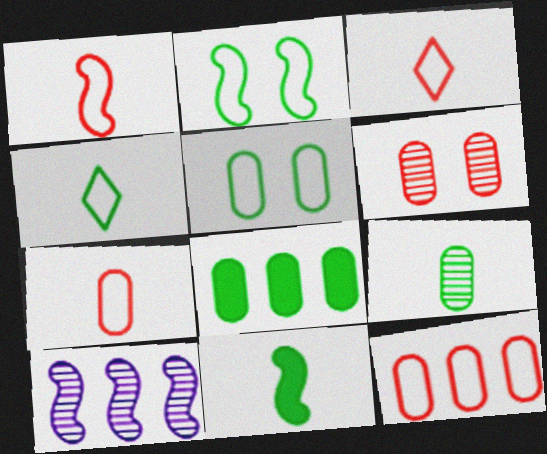[[1, 3, 7], 
[4, 9, 11], 
[5, 8, 9]]